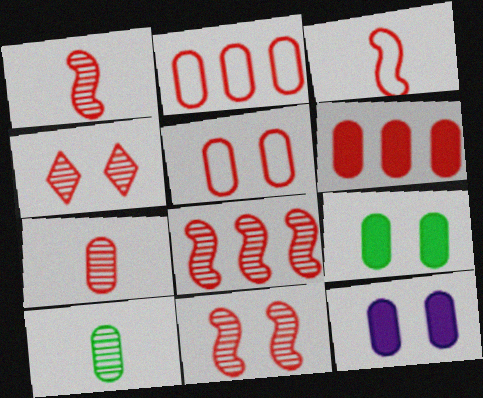[[1, 8, 11], 
[2, 10, 12], 
[3, 4, 6], 
[4, 7, 8], 
[5, 6, 7]]